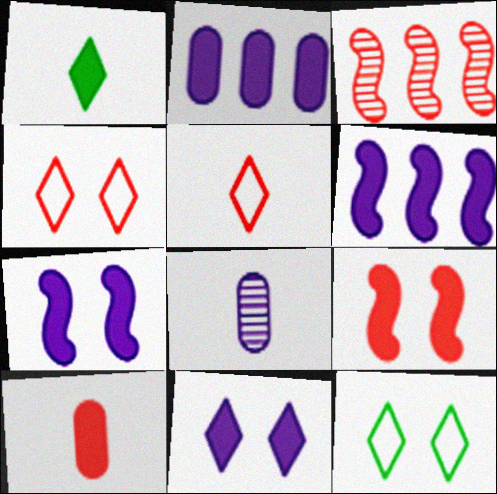[[1, 2, 9], 
[3, 4, 10]]